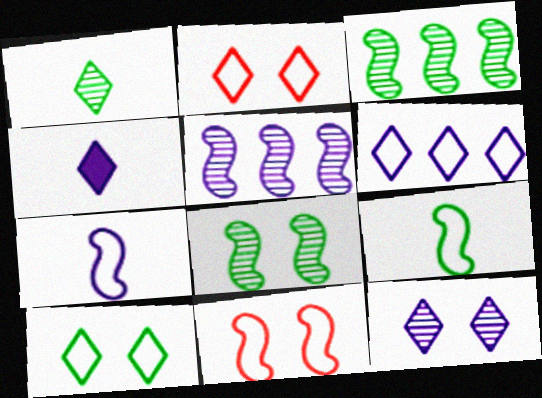[[4, 6, 12]]